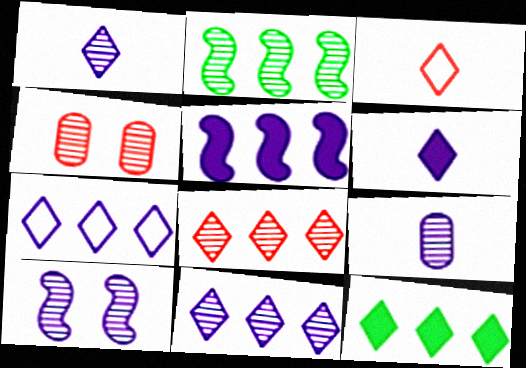[[1, 2, 4], 
[7, 8, 12], 
[9, 10, 11]]